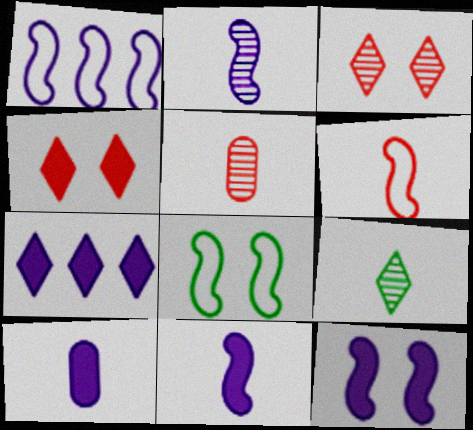[[1, 2, 12], 
[1, 6, 8], 
[2, 5, 9], 
[5, 7, 8], 
[6, 9, 10], 
[7, 10, 12]]